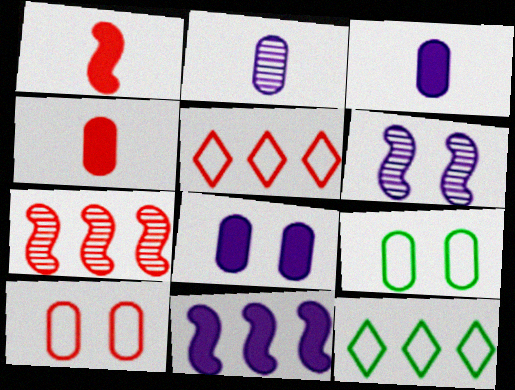[[4, 6, 12]]